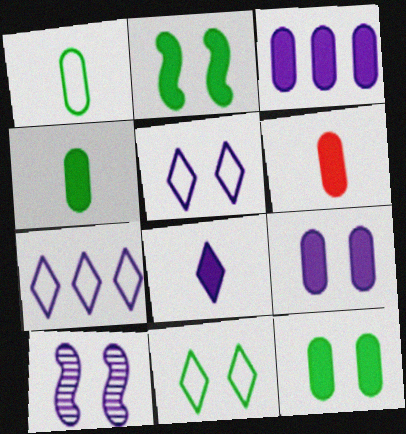[[3, 6, 12], 
[5, 9, 10]]